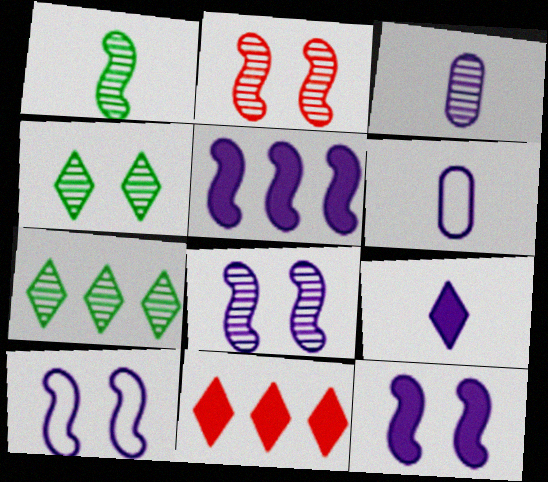[[2, 3, 7], 
[8, 10, 12]]